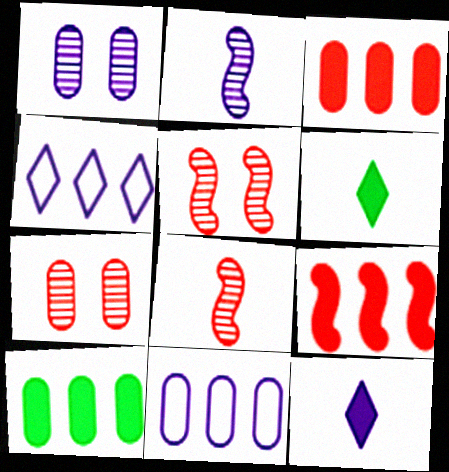[[5, 6, 11]]